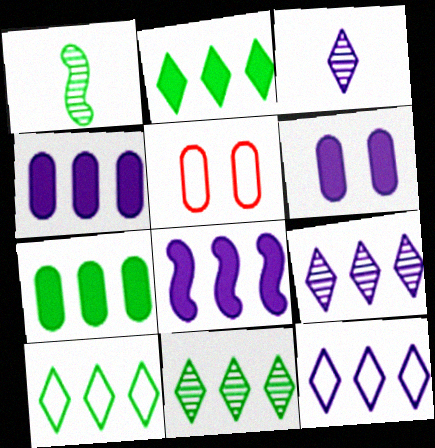[[2, 10, 11]]